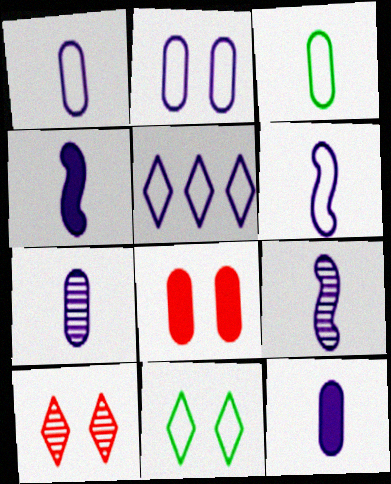[[1, 7, 12], 
[2, 5, 6], 
[4, 6, 9]]